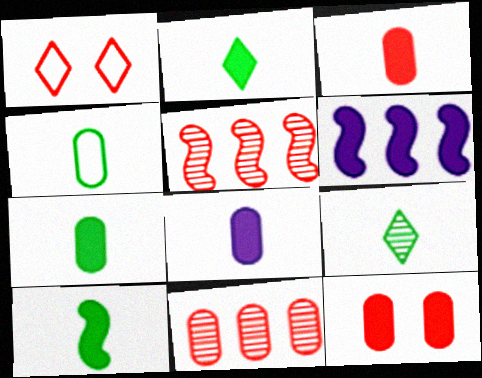[[1, 3, 5], 
[2, 6, 12], 
[2, 7, 10], 
[3, 7, 8], 
[4, 9, 10]]